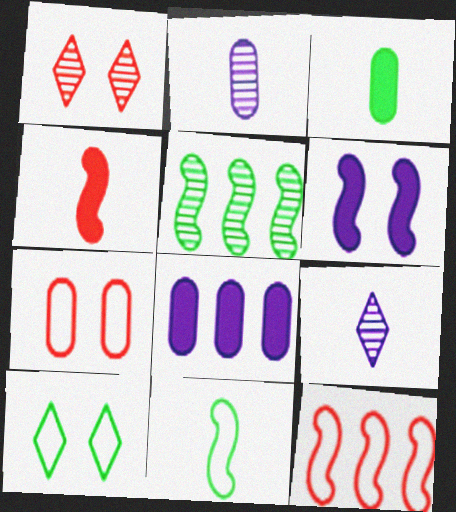[[1, 2, 5], 
[1, 8, 11], 
[3, 5, 10]]